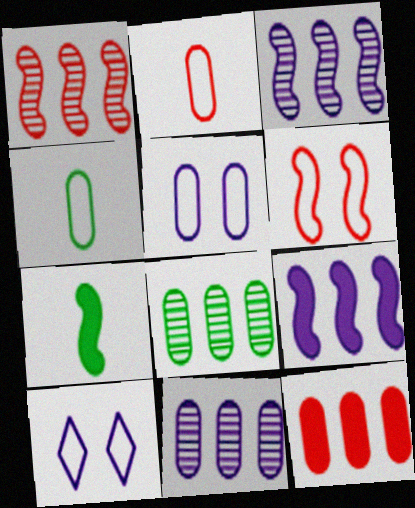[[3, 6, 7]]